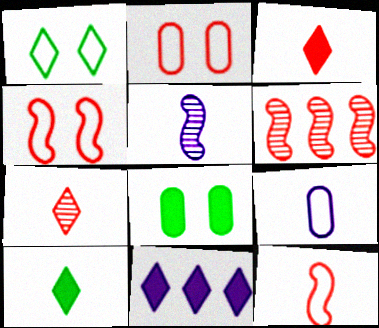[[1, 7, 11], 
[2, 3, 6]]